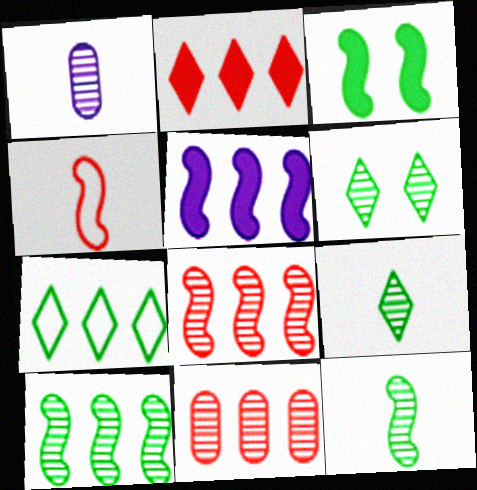[[1, 6, 8], 
[5, 7, 11]]